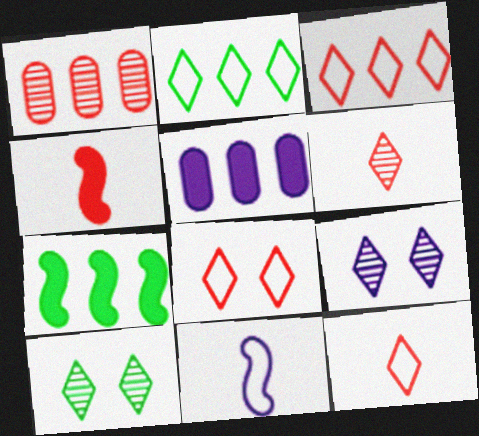[[1, 4, 8], 
[3, 8, 12], 
[5, 9, 11]]